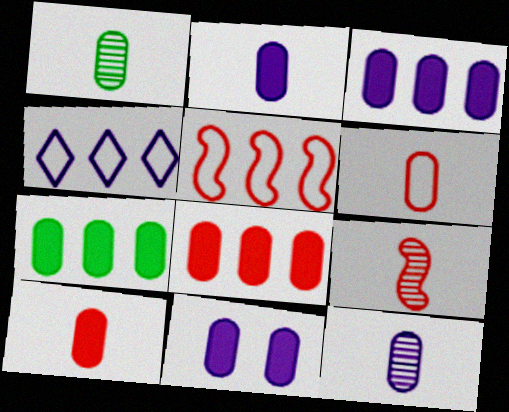[[1, 2, 6], 
[2, 3, 11], 
[3, 7, 8], 
[7, 10, 11]]